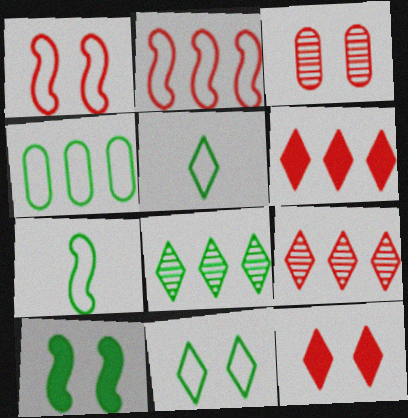[[1, 3, 12], 
[4, 7, 11]]